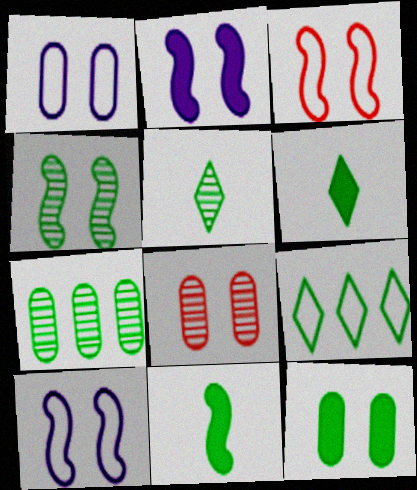[[1, 8, 12], 
[2, 3, 4], 
[4, 5, 7]]